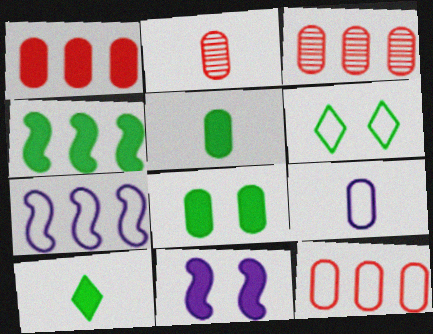[[1, 3, 12], 
[1, 10, 11], 
[2, 5, 9], 
[3, 8, 9], 
[4, 8, 10]]